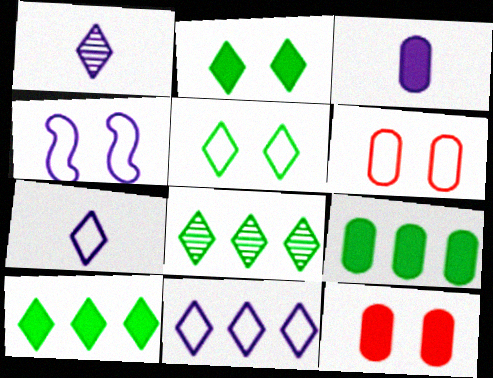[[3, 9, 12], 
[4, 5, 6]]